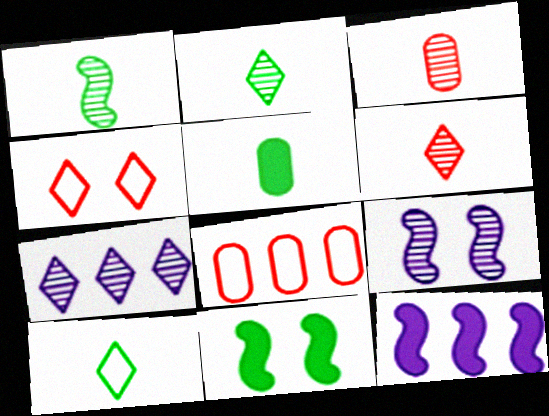[[1, 5, 10]]